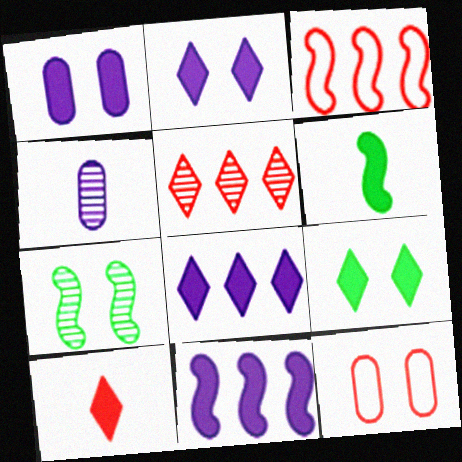[[2, 7, 12], 
[3, 4, 9], 
[4, 5, 7], 
[8, 9, 10]]